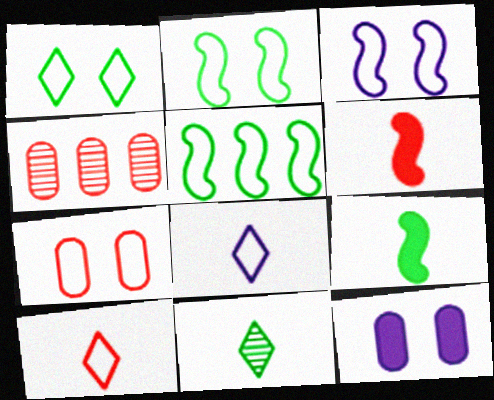[[1, 3, 7], 
[5, 7, 8]]